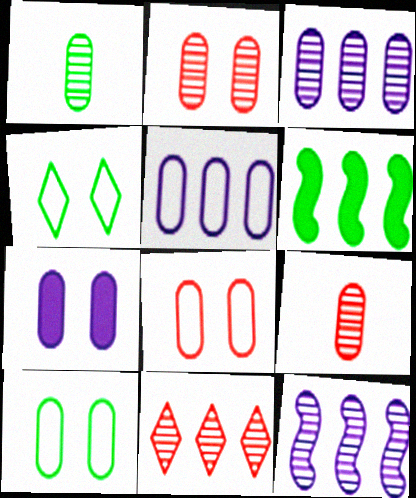[[1, 2, 3], 
[1, 4, 6], 
[2, 7, 10], 
[5, 6, 11]]